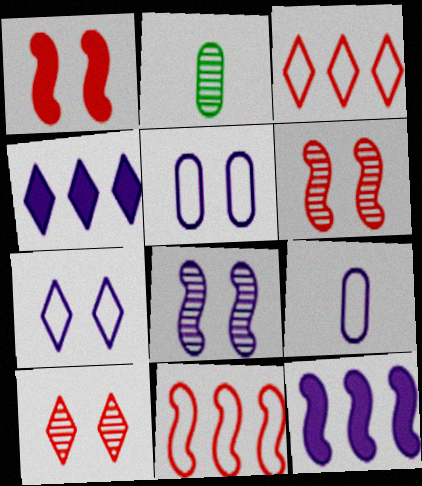[[4, 8, 9]]